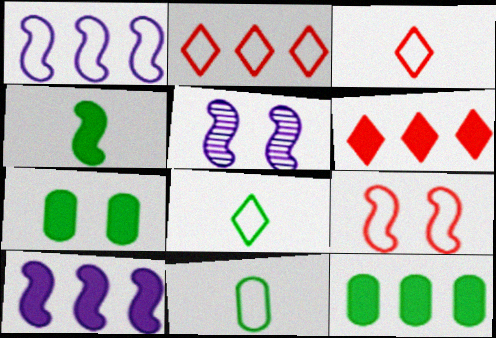[[3, 5, 12], 
[5, 6, 11], 
[6, 10, 12]]